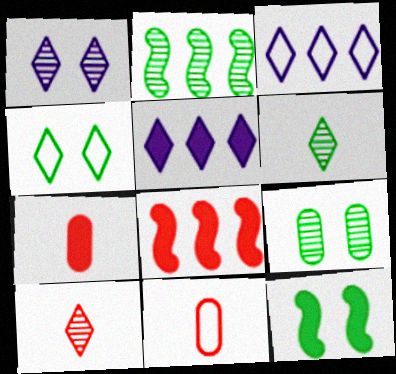[[2, 6, 9], 
[4, 5, 10], 
[4, 9, 12], 
[5, 7, 12]]